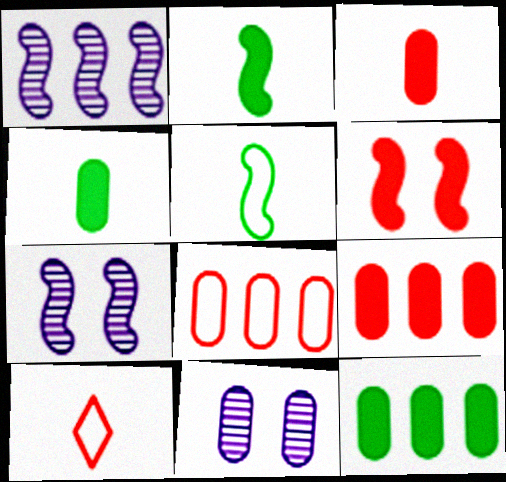[[1, 5, 6], 
[4, 8, 11], 
[7, 10, 12]]